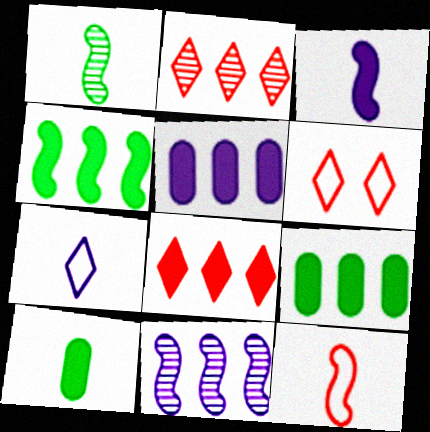[[1, 3, 12], 
[1, 5, 6], 
[4, 5, 8], 
[6, 10, 11]]